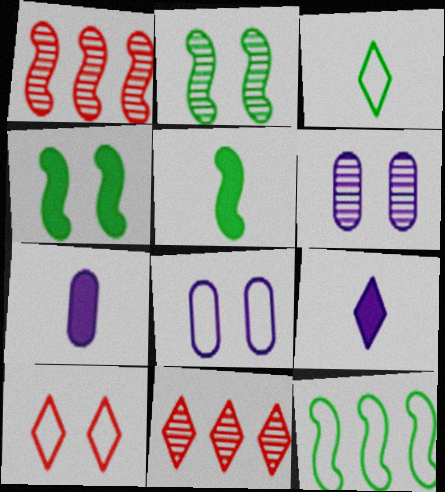[[2, 5, 12], 
[4, 6, 10], 
[5, 8, 11]]